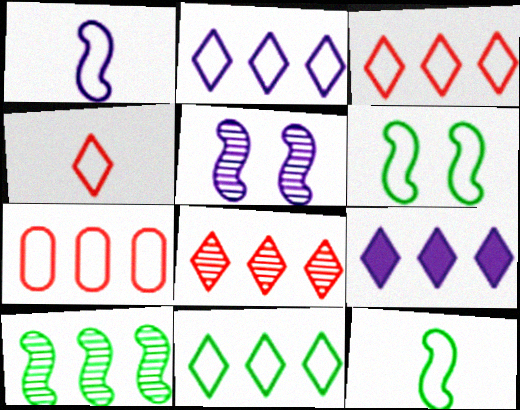[[2, 3, 11], 
[7, 9, 10], 
[8, 9, 11]]